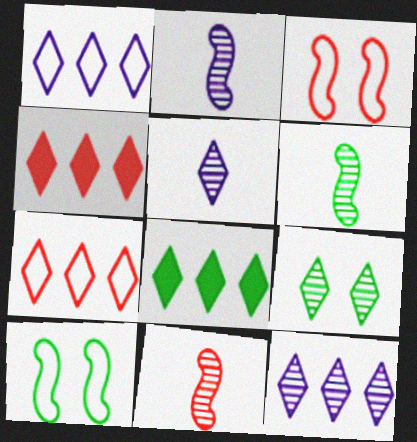[[2, 6, 11], 
[7, 8, 12]]